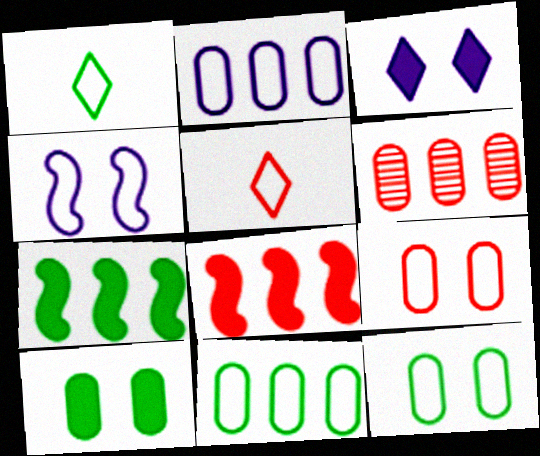[[4, 5, 11]]